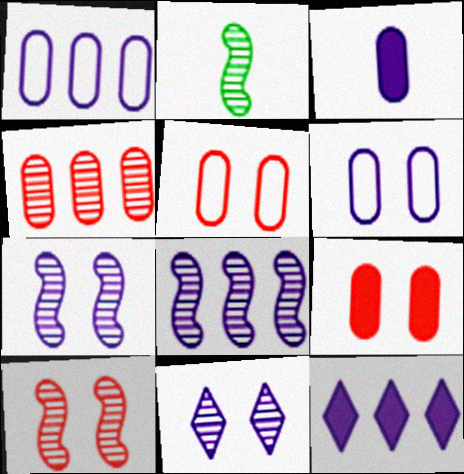[[1, 8, 12], 
[2, 4, 11], 
[2, 5, 12], 
[2, 8, 10]]